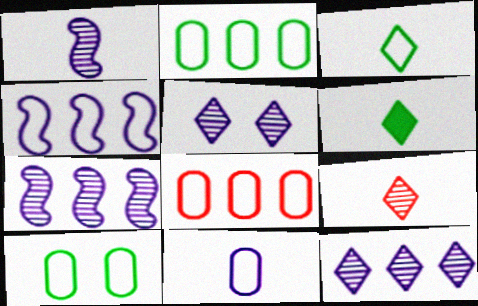[[8, 10, 11]]